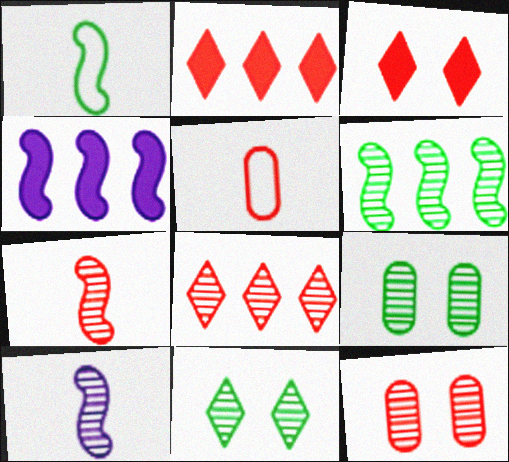[[4, 5, 11], 
[7, 8, 12], 
[8, 9, 10]]